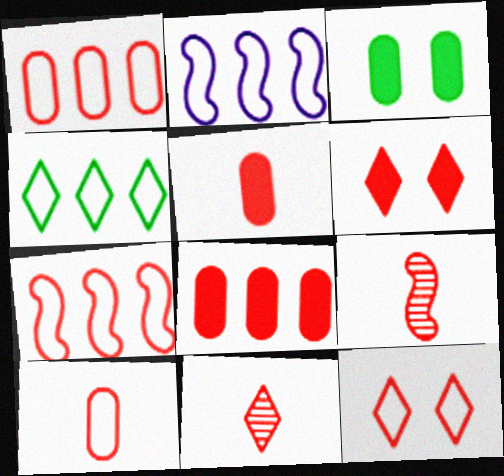[[1, 2, 4], 
[1, 6, 9], 
[2, 3, 11], 
[7, 10, 12], 
[8, 9, 12]]